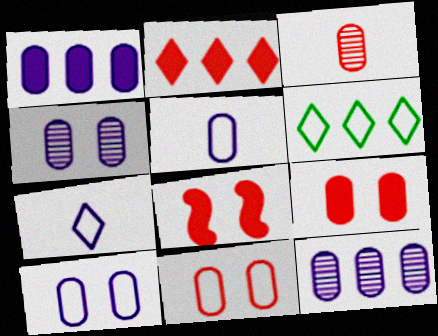[[1, 4, 5]]